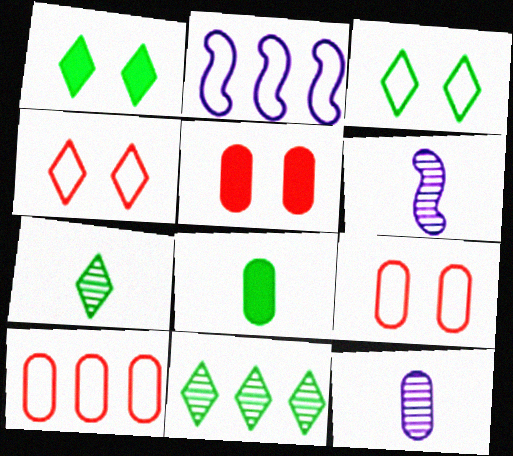[[1, 6, 10], 
[2, 5, 7]]